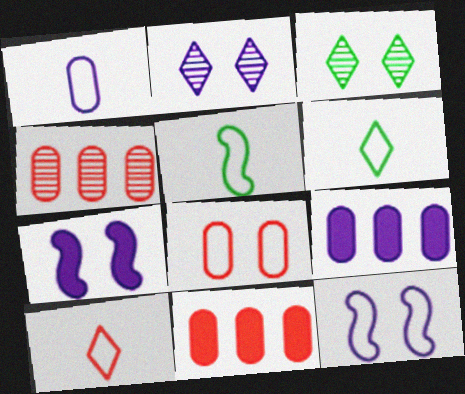[[1, 5, 10], 
[2, 5, 11], 
[3, 7, 8], 
[4, 6, 7]]